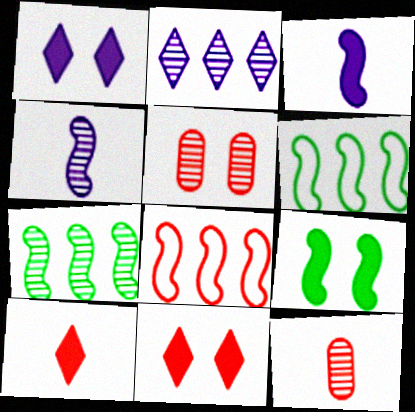[[1, 6, 12], 
[4, 8, 9], 
[5, 8, 10], 
[8, 11, 12]]